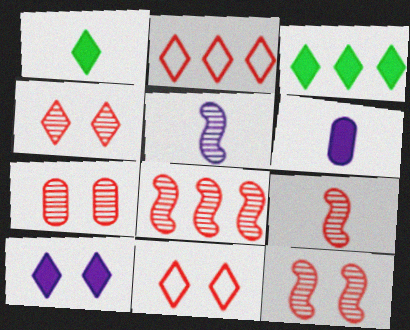[[4, 7, 12], 
[8, 9, 12]]